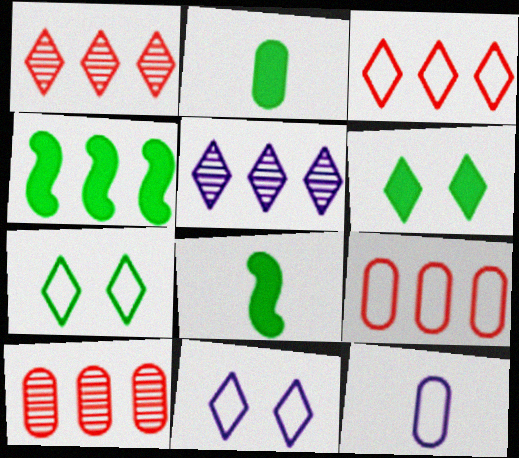[[2, 4, 6], 
[4, 5, 9], 
[8, 10, 11]]